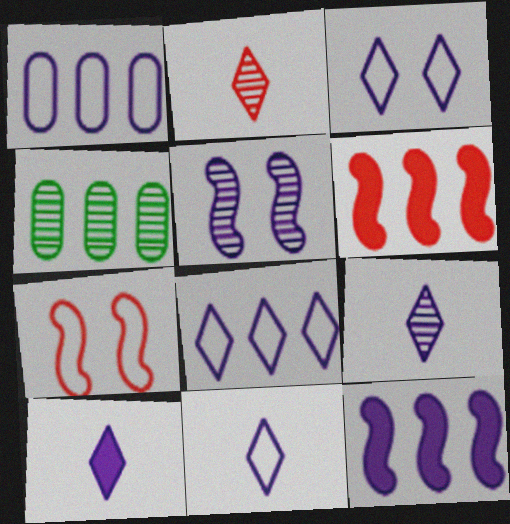[[1, 5, 10], 
[2, 4, 5], 
[3, 8, 11], 
[4, 6, 8], 
[4, 7, 10], 
[9, 10, 11]]